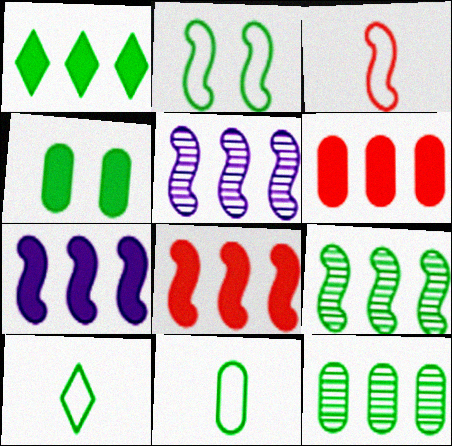[[1, 6, 7], 
[4, 9, 10], 
[4, 11, 12]]